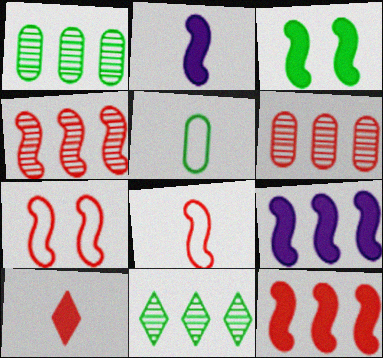[[2, 3, 12], 
[3, 5, 11], 
[6, 7, 10]]